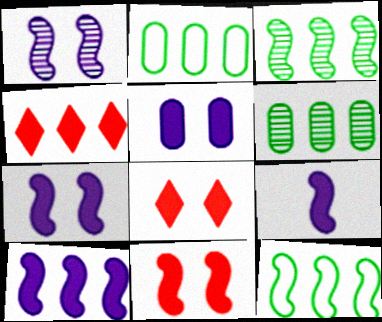[[7, 9, 10]]